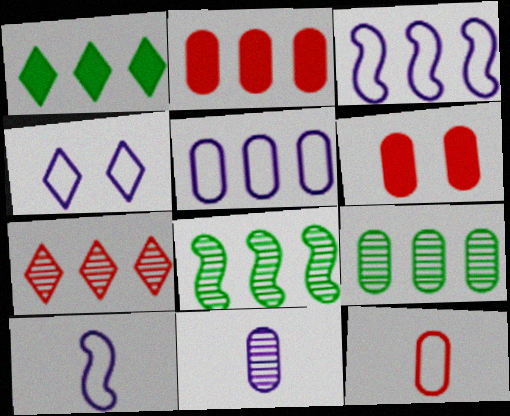[[2, 5, 9], 
[4, 5, 10]]